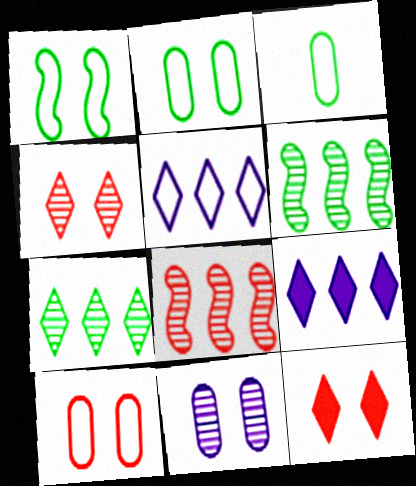[[1, 11, 12]]